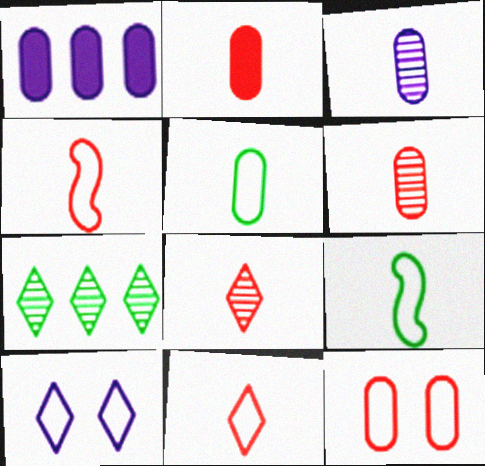[[2, 3, 5], 
[2, 4, 8]]